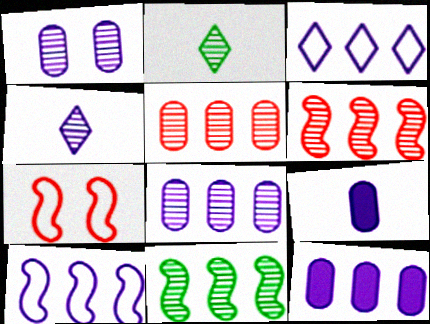[[1, 2, 6], 
[2, 7, 12]]